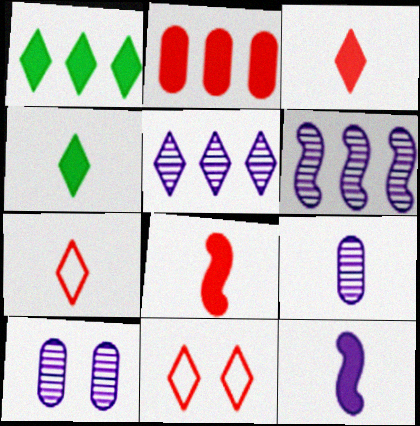[[4, 5, 11]]